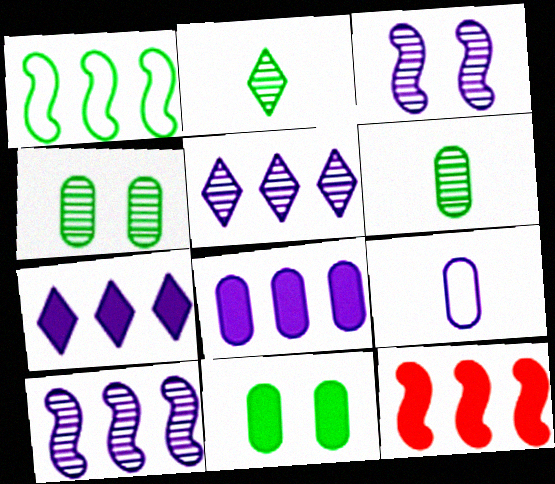[[1, 2, 11], 
[1, 10, 12], 
[3, 7, 9]]